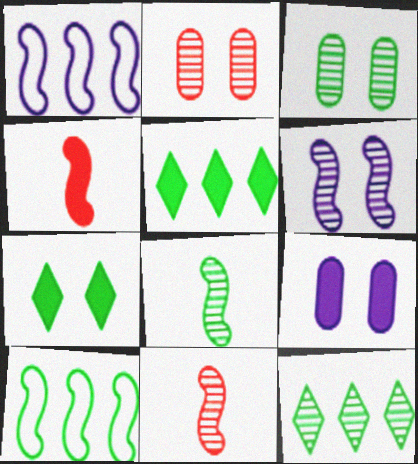[[3, 8, 12], 
[4, 5, 9], 
[4, 6, 10]]